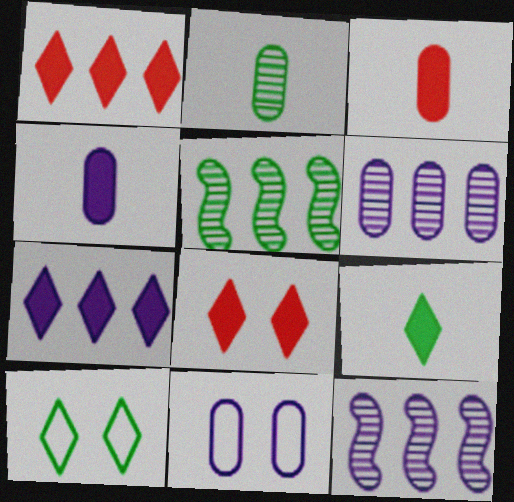[[3, 10, 12], 
[4, 6, 11], 
[7, 8, 9]]